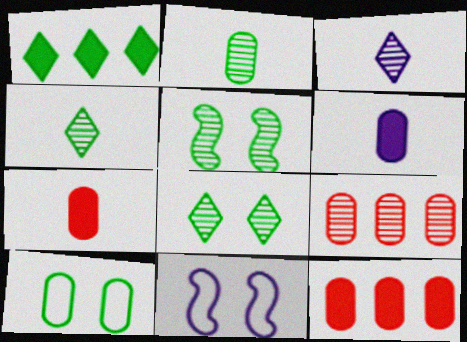[[3, 5, 9], 
[4, 11, 12], 
[6, 9, 10]]